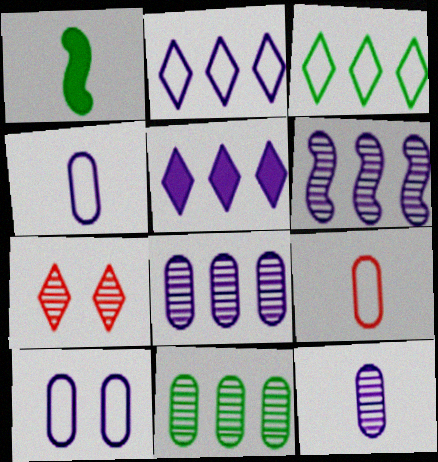[]